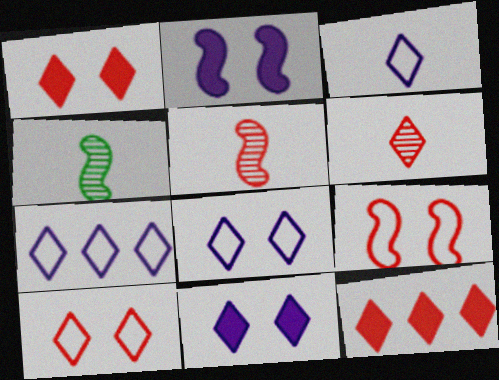[[3, 7, 8], 
[6, 10, 12]]